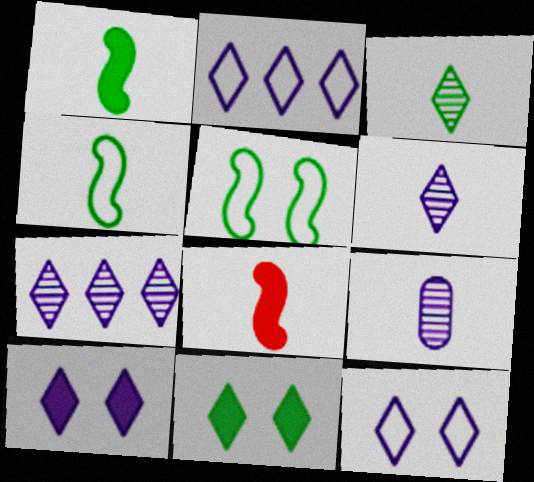[[2, 6, 10]]